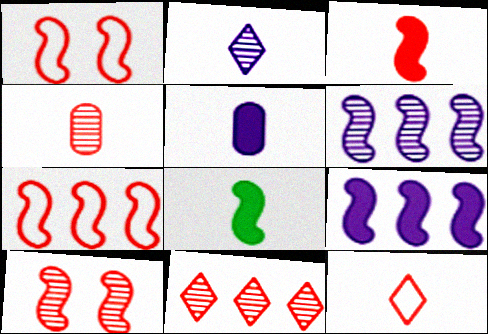[[1, 6, 8], 
[3, 4, 12], 
[3, 7, 10], 
[4, 10, 11]]